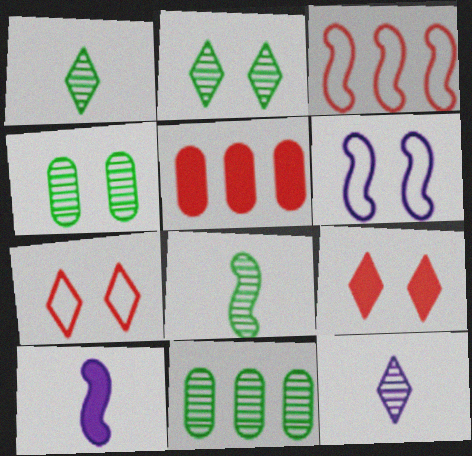[[1, 5, 6], 
[2, 8, 11], 
[4, 6, 9], 
[7, 10, 11]]